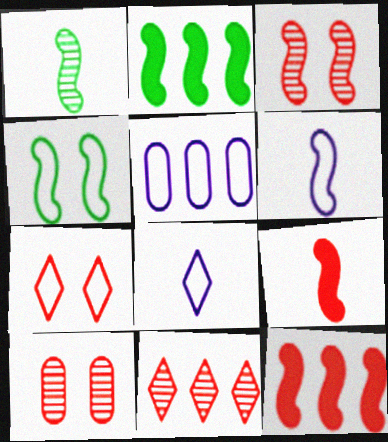[[1, 2, 4], 
[1, 6, 9], 
[2, 3, 6], 
[2, 5, 11], 
[2, 8, 10]]